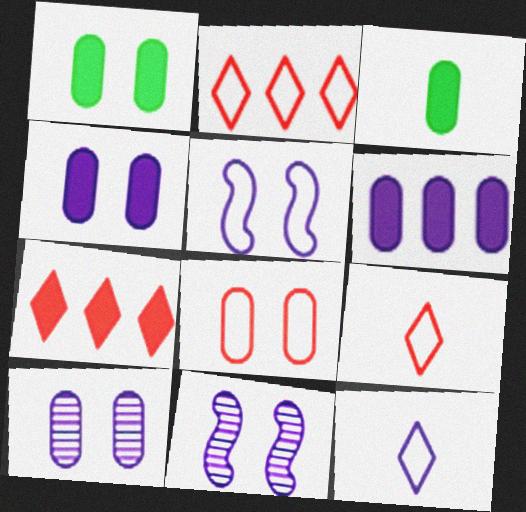[[1, 8, 10], 
[2, 3, 11], 
[6, 11, 12]]